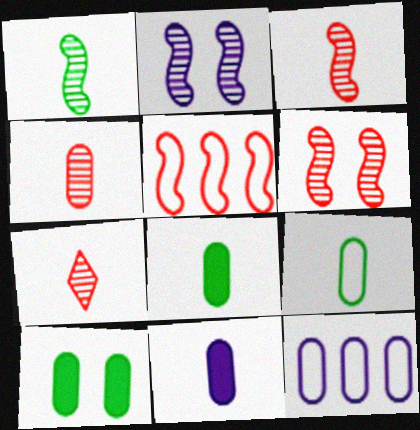[[3, 4, 7], 
[4, 9, 11], 
[4, 10, 12]]